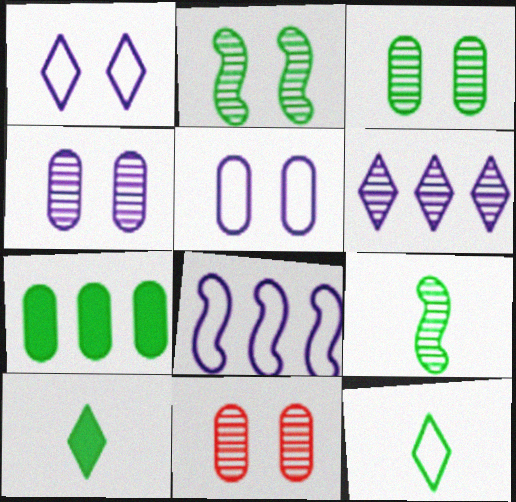[[2, 7, 12], 
[3, 4, 11], 
[6, 9, 11], 
[8, 10, 11]]